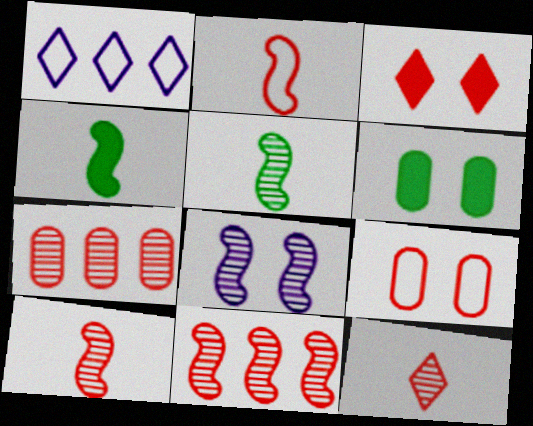[[1, 6, 10], 
[2, 3, 7], 
[5, 8, 11]]